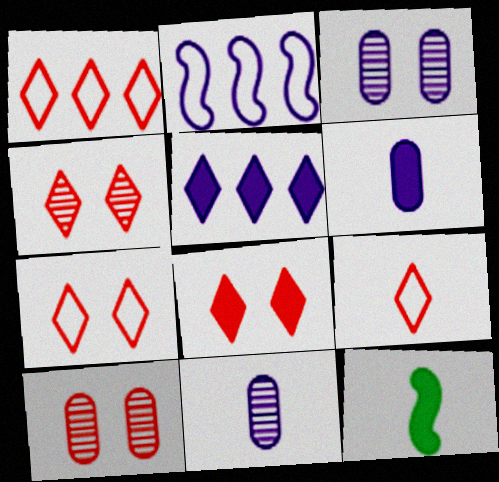[[1, 3, 12], 
[1, 7, 9], 
[4, 7, 8], 
[9, 11, 12]]